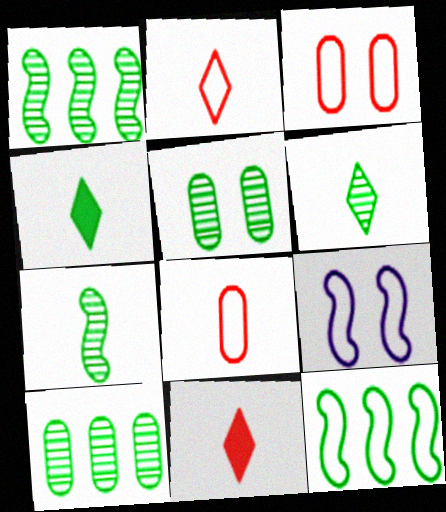[[1, 5, 6], 
[4, 5, 12], 
[9, 10, 11]]